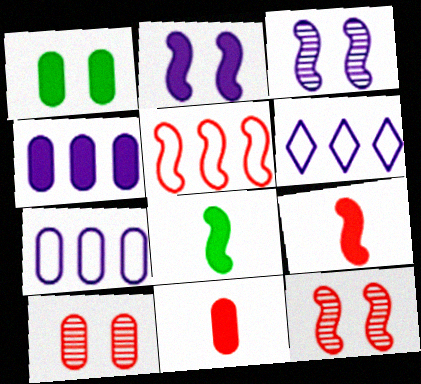[[1, 4, 11], 
[3, 5, 8], 
[5, 9, 12], 
[6, 8, 10]]